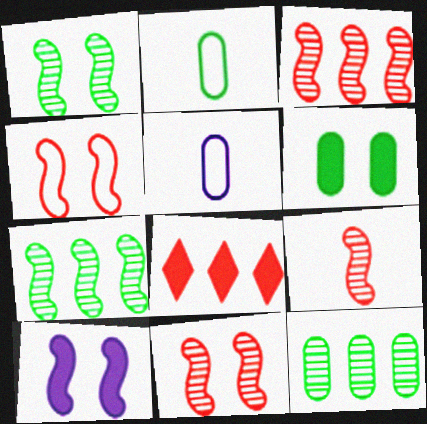[[1, 4, 10], 
[1, 5, 8], 
[2, 6, 12], 
[3, 9, 11]]